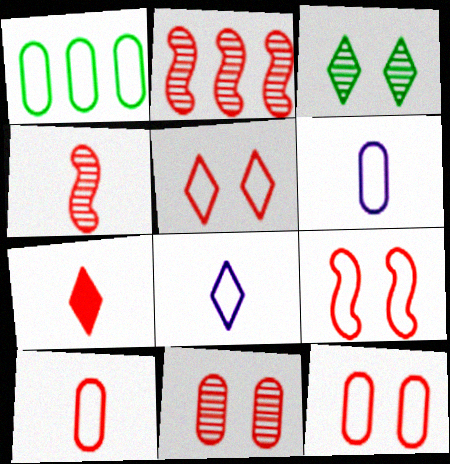[[1, 6, 12], 
[1, 8, 9], 
[2, 7, 12], 
[4, 7, 10], 
[5, 9, 12]]